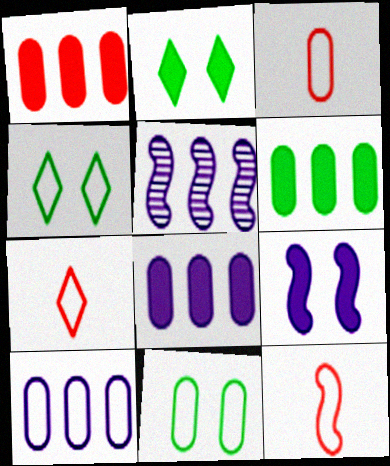[[1, 6, 8], 
[2, 3, 5], 
[3, 7, 12], 
[3, 10, 11], 
[4, 10, 12]]